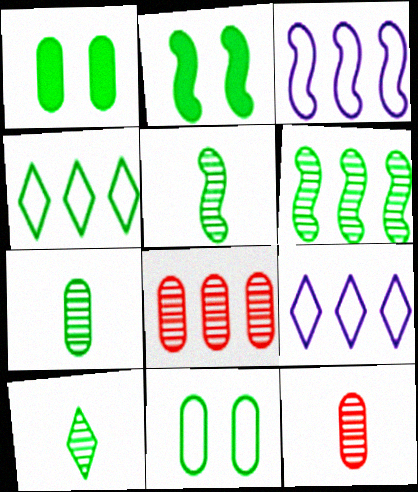[[1, 4, 5], 
[2, 4, 7], 
[2, 9, 12], 
[5, 7, 10]]